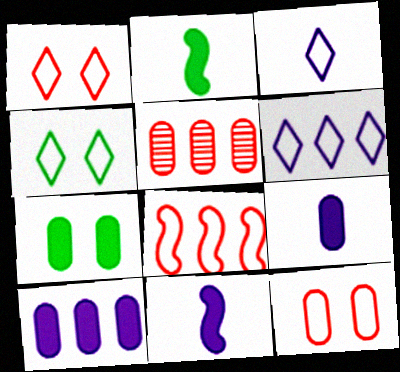[[4, 5, 11]]